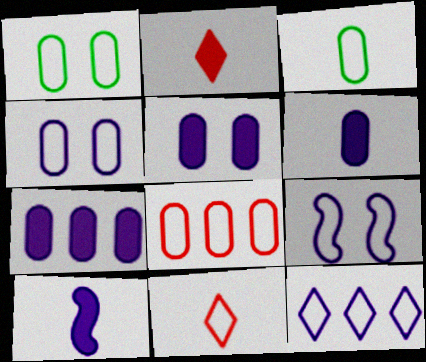[[3, 4, 8], 
[5, 6, 7]]